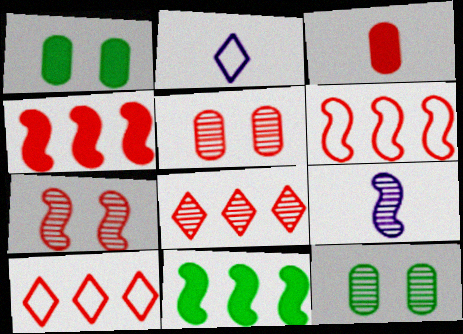[[1, 9, 10], 
[2, 4, 12], 
[2, 5, 11], 
[3, 7, 10], 
[8, 9, 12]]